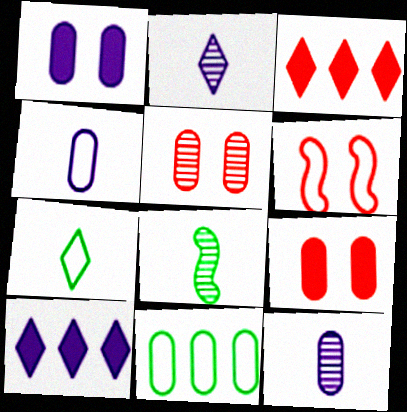[[9, 11, 12]]